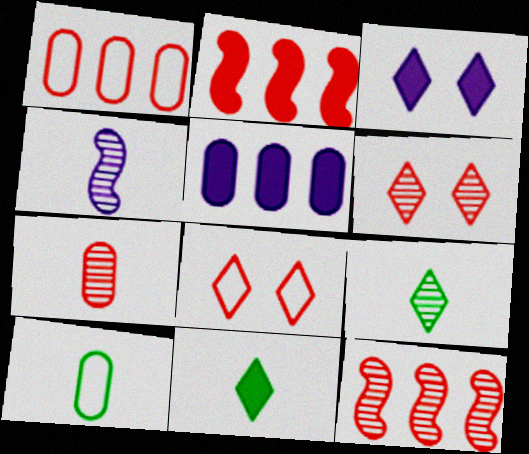[[2, 7, 8], 
[3, 10, 12], 
[4, 7, 9], 
[6, 7, 12]]